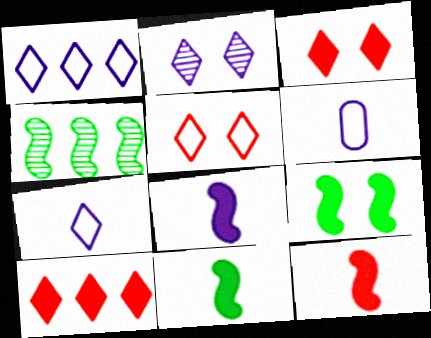[[3, 4, 6], 
[8, 11, 12]]